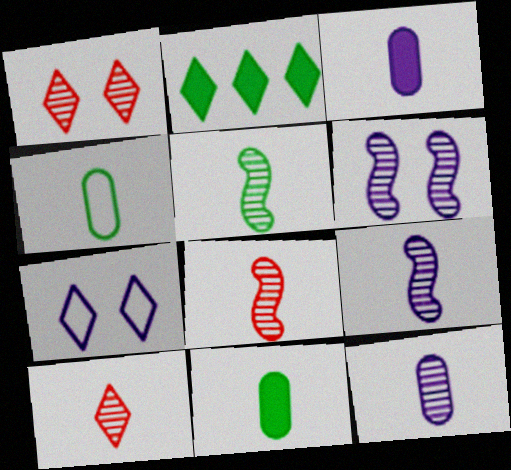[[2, 7, 10], 
[5, 8, 9], 
[5, 10, 12]]